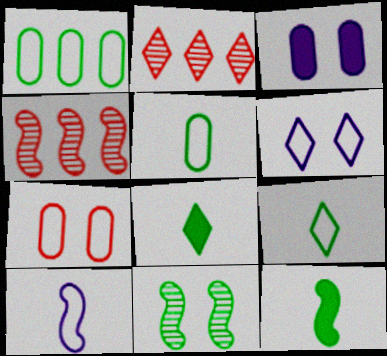[[1, 8, 11], 
[2, 6, 8], 
[3, 4, 9]]